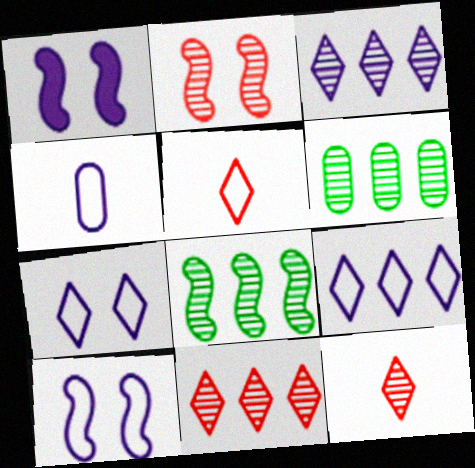[[1, 3, 4], 
[1, 5, 6], 
[4, 9, 10]]